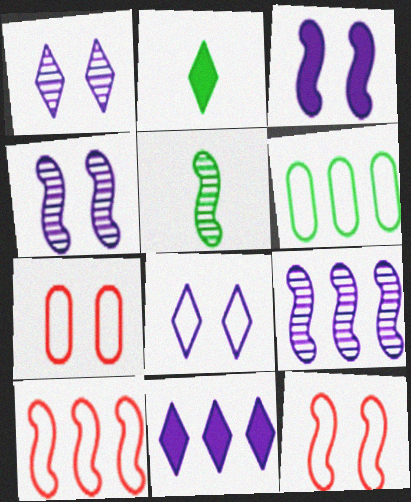[[2, 7, 9], 
[3, 5, 10], 
[5, 7, 11]]